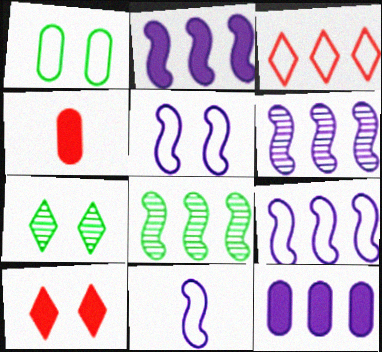[[1, 3, 11], 
[2, 6, 9], 
[3, 8, 12], 
[4, 7, 9], 
[5, 9, 11]]